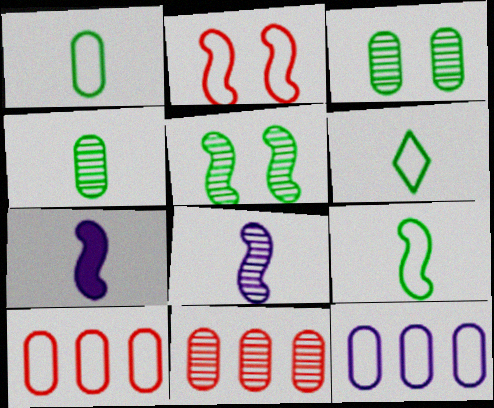[[1, 6, 9], 
[2, 6, 12]]